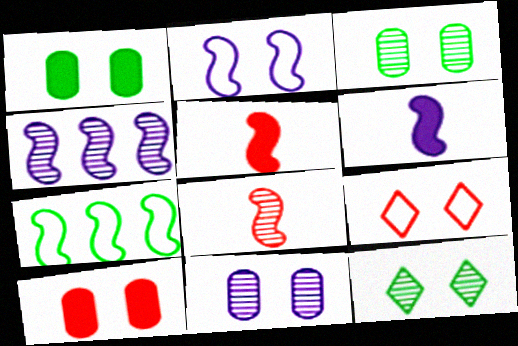[[2, 4, 6], 
[2, 10, 12]]